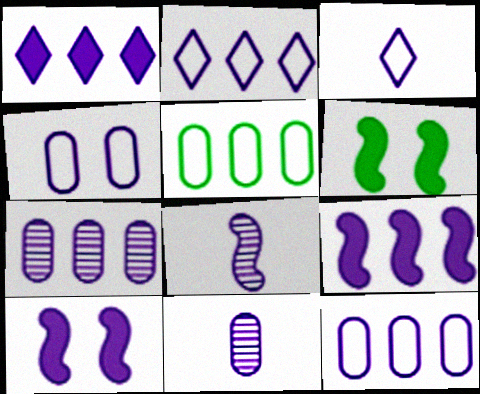[[1, 4, 8], 
[2, 7, 9], 
[2, 10, 11], 
[3, 7, 10]]